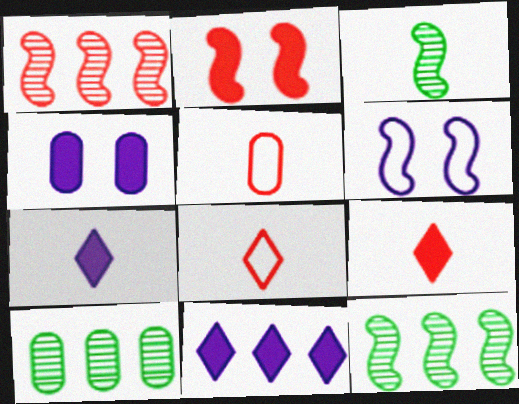[[3, 5, 7], 
[4, 5, 10], 
[4, 8, 12], 
[6, 9, 10]]